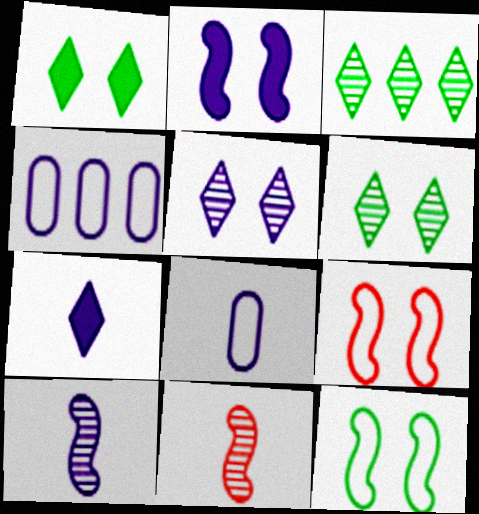[[1, 4, 11], 
[7, 8, 10]]